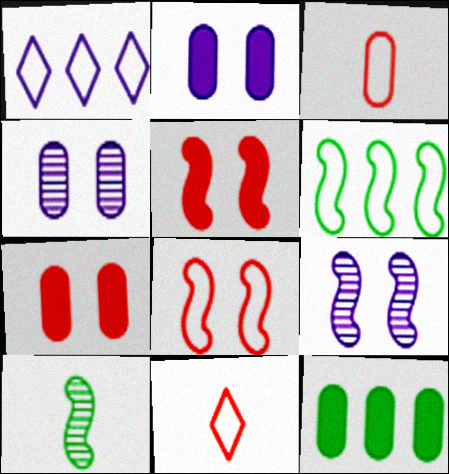[[1, 7, 10], 
[3, 4, 12], 
[9, 11, 12]]